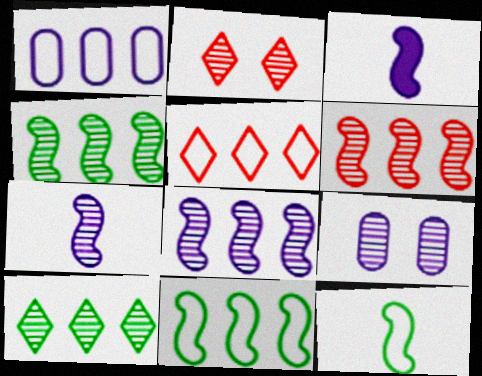[[1, 5, 11], 
[4, 6, 8]]